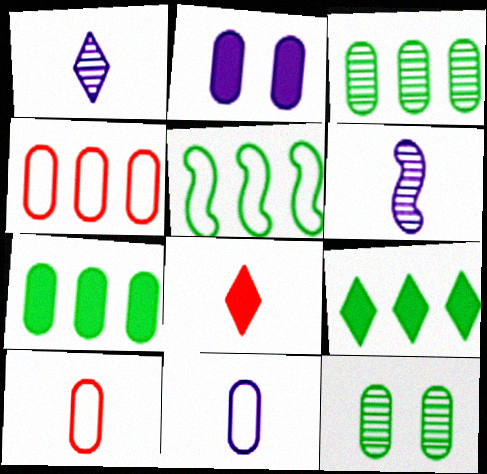[[2, 3, 10], 
[3, 5, 9]]